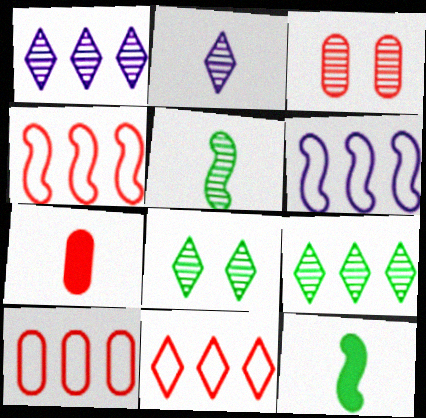[[1, 3, 5], 
[3, 7, 10], 
[4, 10, 11], 
[6, 7, 8]]